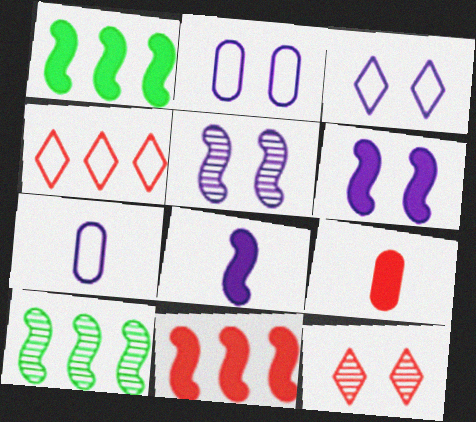[[1, 7, 12], 
[3, 9, 10]]